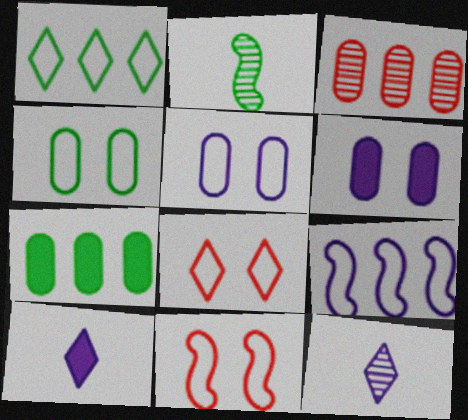[[6, 9, 12], 
[7, 11, 12]]